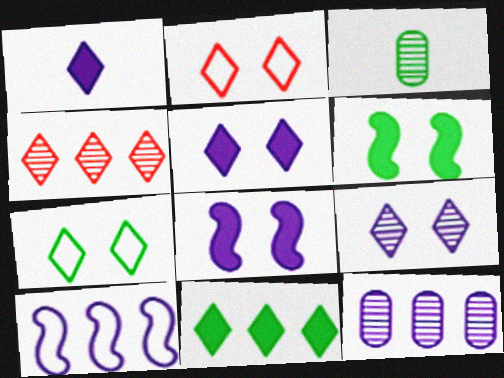[[1, 4, 7]]